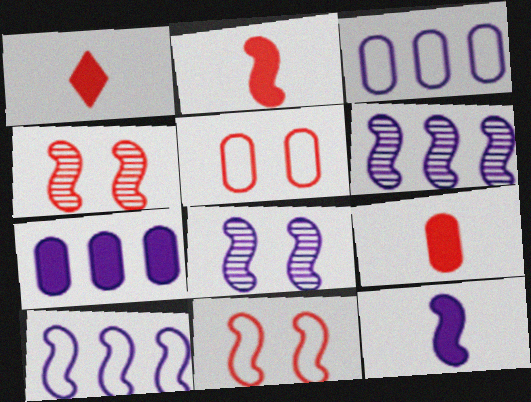[[1, 2, 9], 
[8, 10, 12]]